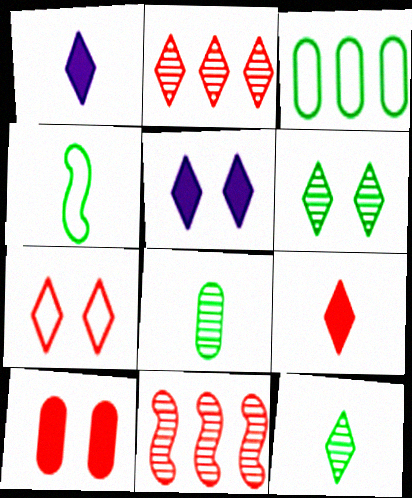[[2, 7, 9], 
[5, 6, 7]]